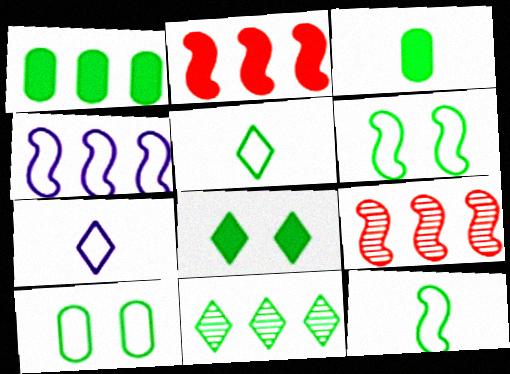[[3, 6, 11], 
[5, 8, 11]]